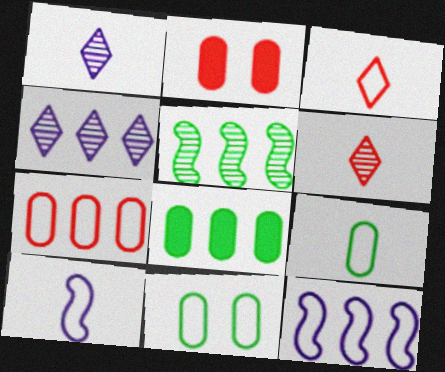[[3, 9, 10], 
[3, 11, 12]]